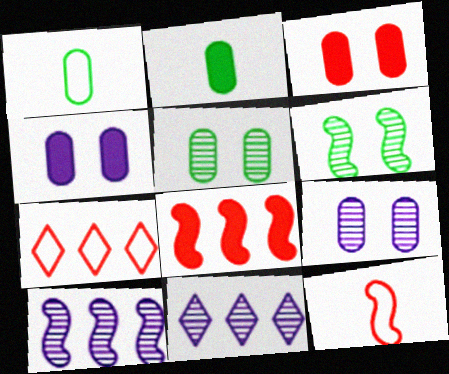[]